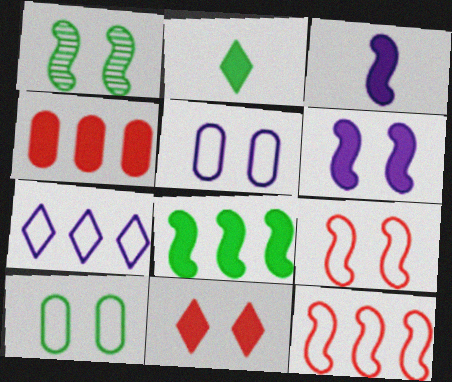[[1, 3, 12], 
[1, 5, 11], 
[1, 6, 9], 
[2, 4, 6]]